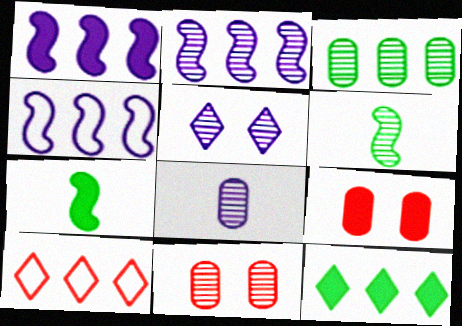[[1, 2, 4], 
[1, 3, 10], 
[2, 5, 8], 
[3, 8, 11]]